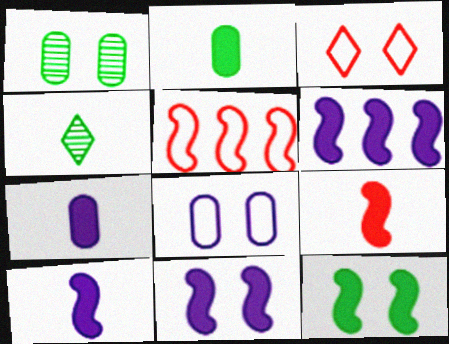[[1, 3, 11], 
[6, 9, 12], 
[6, 10, 11]]